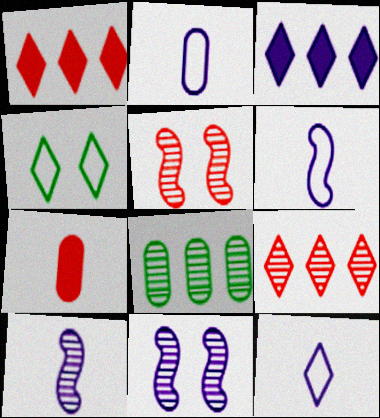[[2, 3, 11], 
[2, 6, 12]]